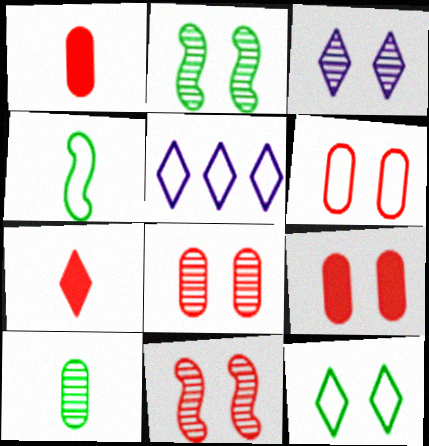[[1, 2, 5], 
[2, 3, 8], 
[4, 5, 6], 
[6, 8, 9]]